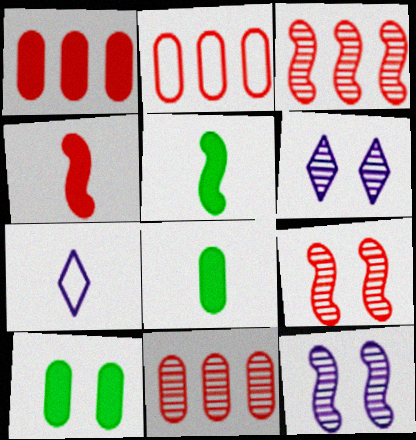[[1, 2, 11], 
[2, 5, 6], 
[3, 7, 10]]